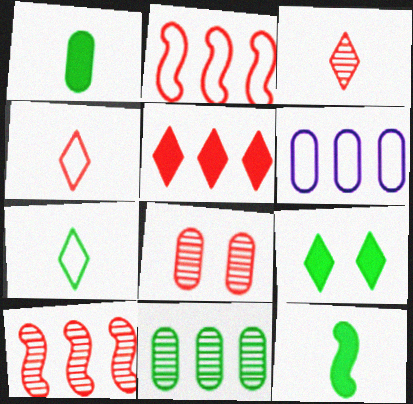[[1, 6, 8], 
[3, 8, 10]]